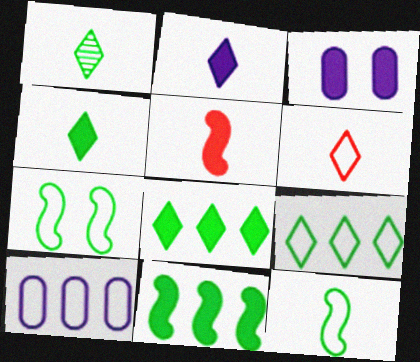[[1, 2, 6], 
[3, 5, 8], 
[6, 7, 10]]